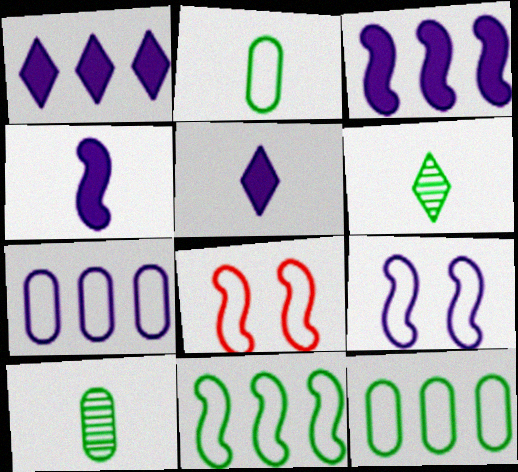[[1, 8, 10]]